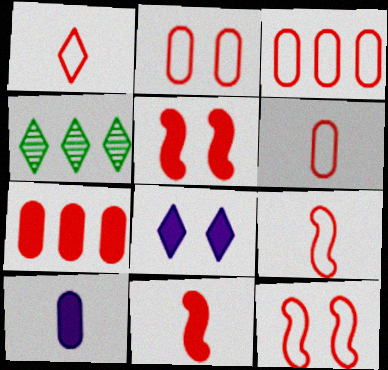[[1, 3, 12], 
[1, 4, 8], 
[1, 6, 9], 
[2, 3, 6], 
[4, 10, 12]]